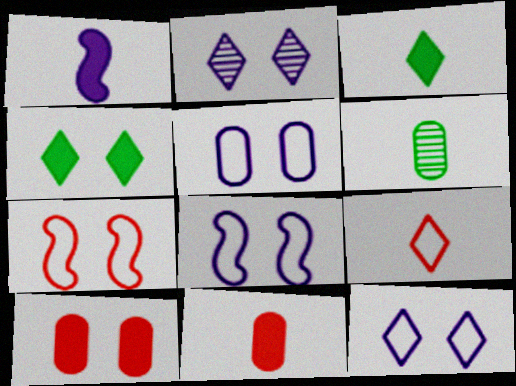[[1, 3, 11], 
[1, 6, 9], 
[5, 8, 12]]